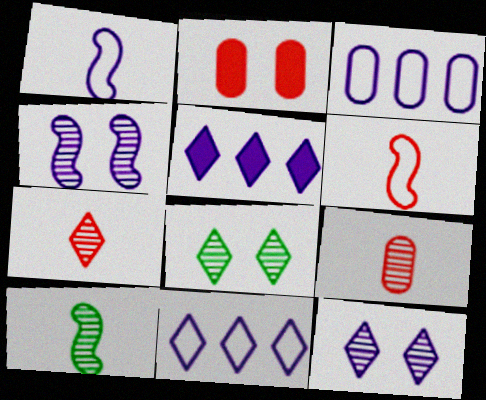[[2, 10, 11]]